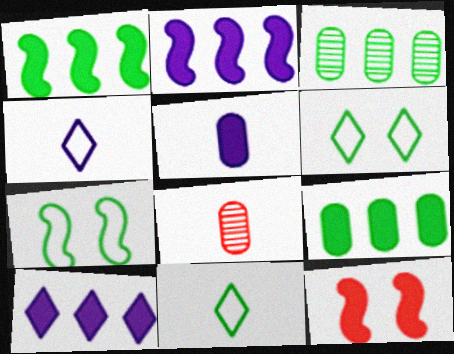[[2, 6, 8], 
[3, 4, 12], 
[7, 8, 10]]